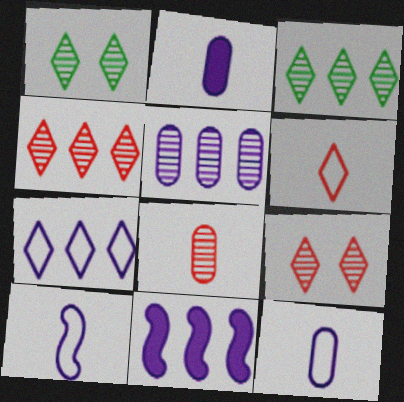[[5, 7, 11]]